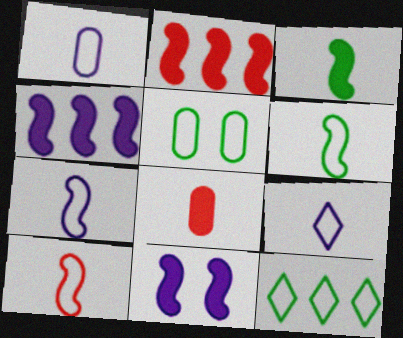[[1, 7, 9], 
[2, 3, 11], 
[5, 6, 12], 
[6, 7, 10]]